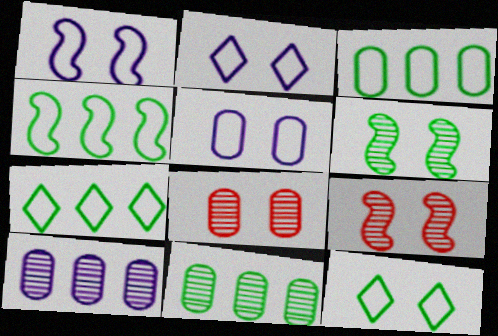[[1, 2, 5], 
[3, 4, 7]]